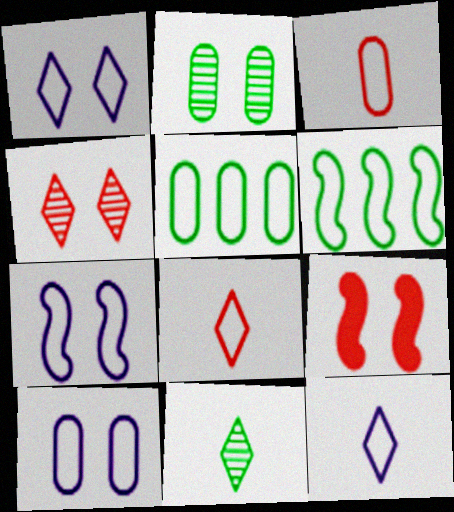[[1, 2, 9], 
[1, 3, 6], 
[1, 7, 10], 
[3, 5, 10], 
[5, 7, 8], 
[6, 8, 10]]